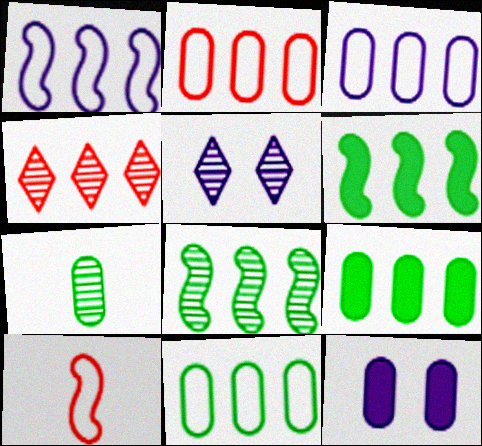[[1, 4, 9], 
[2, 3, 11], 
[2, 7, 12], 
[3, 4, 6], 
[5, 9, 10]]